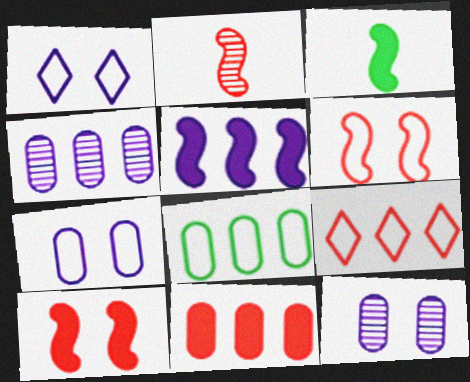[[3, 5, 10], 
[3, 9, 12], 
[4, 8, 11]]